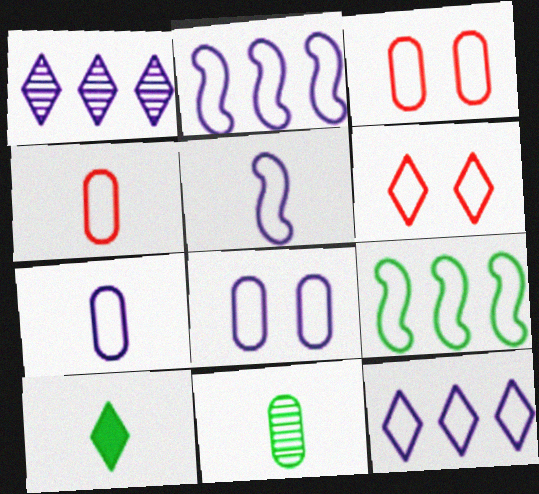[[1, 6, 10], 
[5, 8, 12], 
[6, 7, 9]]